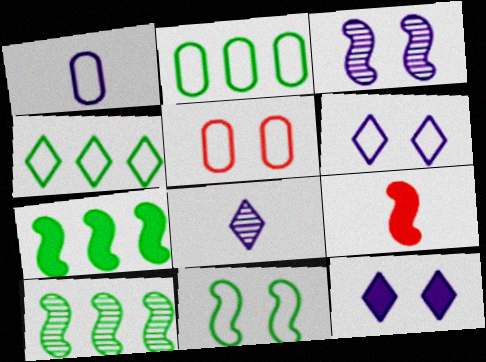[[1, 2, 5], 
[5, 6, 11], 
[5, 7, 8]]